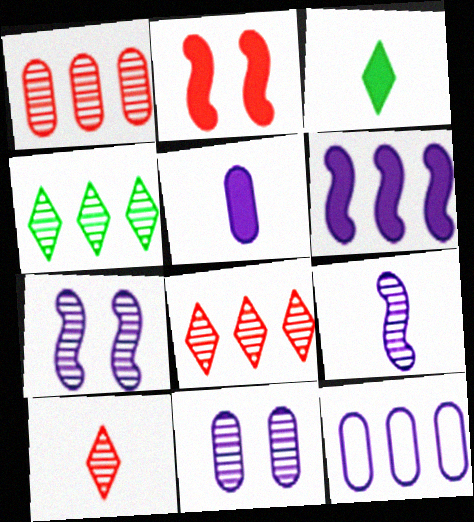[[5, 11, 12]]